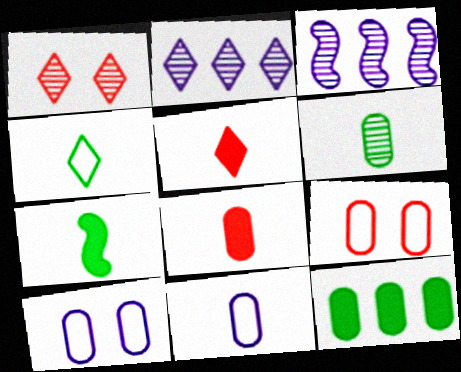[[1, 3, 6], 
[2, 7, 9], 
[4, 6, 7], 
[6, 8, 11]]